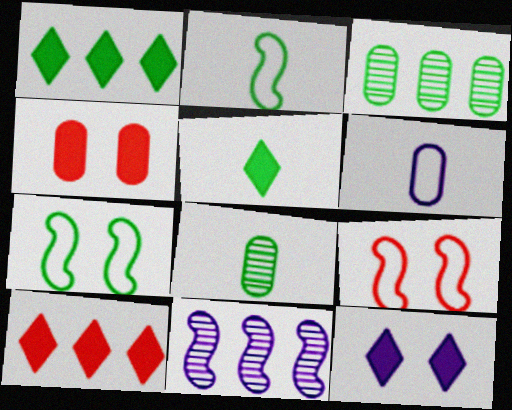[[1, 7, 8], 
[2, 5, 8], 
[3, 4, 6], 
[3, 5, 7], 
[5, 10, 12], 
[6, 11, 12]]